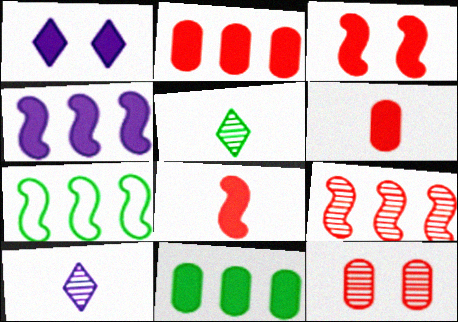[[1, 8, 11], 
[4, 7, 9]]